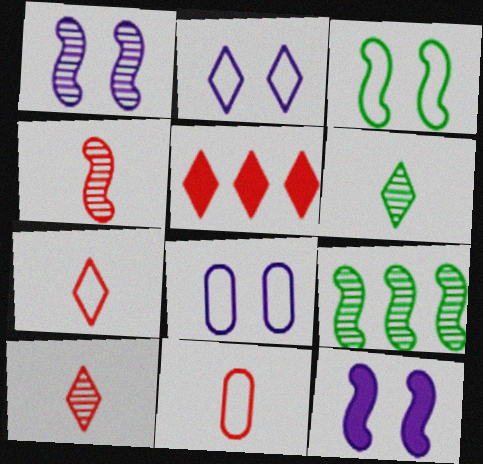[[1, 4, 9], 
[2, 5, 6]]